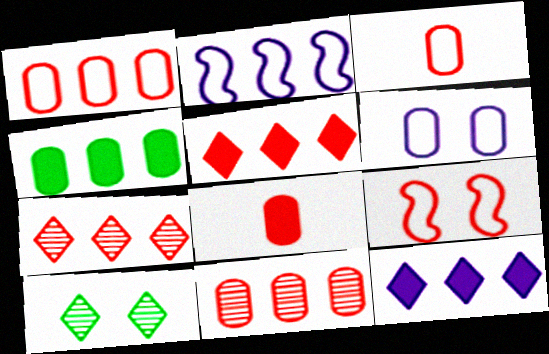[[2, 4, 7], 
[2, 8, 10], 
[7, 8, 9]]